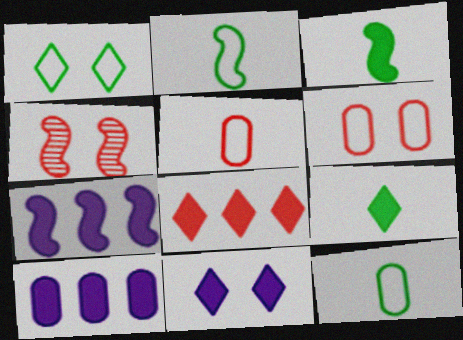[[2, 4, 7], 
[4, 5, 8], 
[8, 9, 11]]